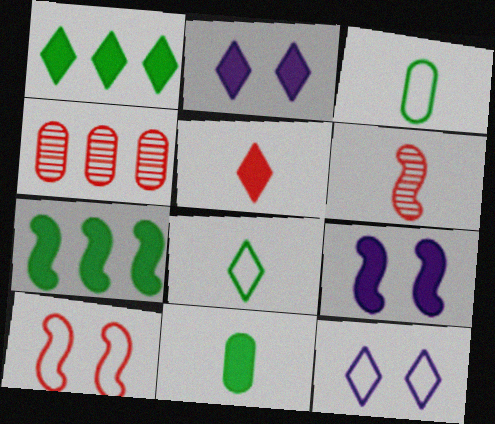[[1, 2, 5], 
[4, 5, 10], 
[4, 8, 9]]